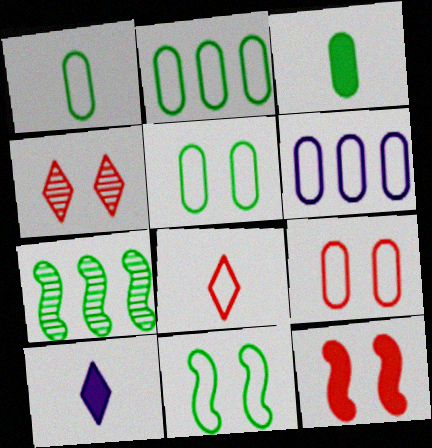[[1, 2, 5], 
[1, 6, 9], 
[4, 9, 12], 
[6, 8, 11], 
[7, 9, 10]]